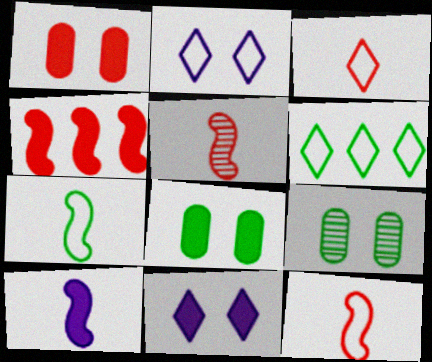[[2, 3, 6], 
[5, 7, 10]]